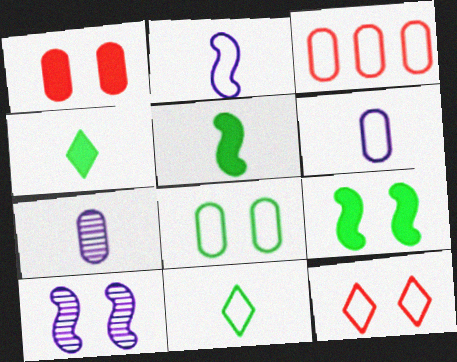[[3, 4, 10], 
[3, 6, 8]]